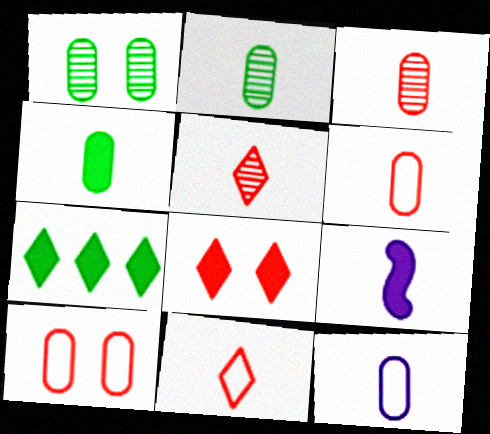[[2, 9, 11], 
[3, 4, 12]]